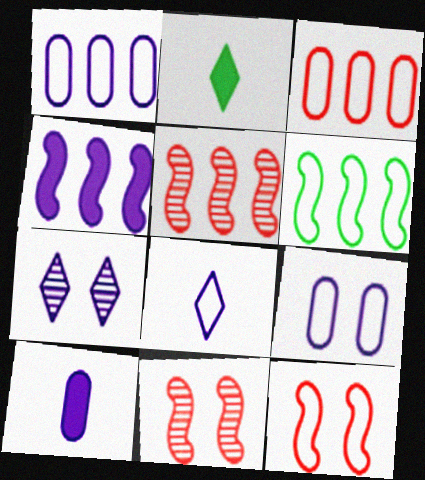[[1, 2, 11], 
[2, 5, 9], 
[4, 5, 6]]